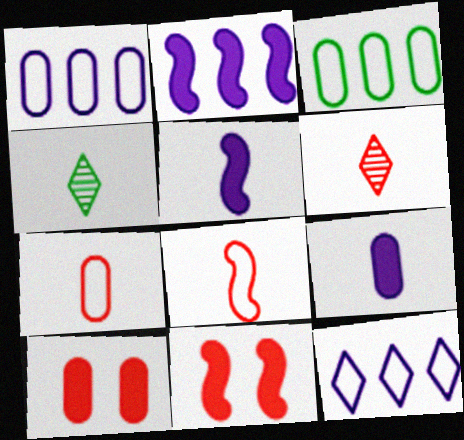[[1, 4, 11], 
[4, 5, 7], 
[4, 8, 9]]